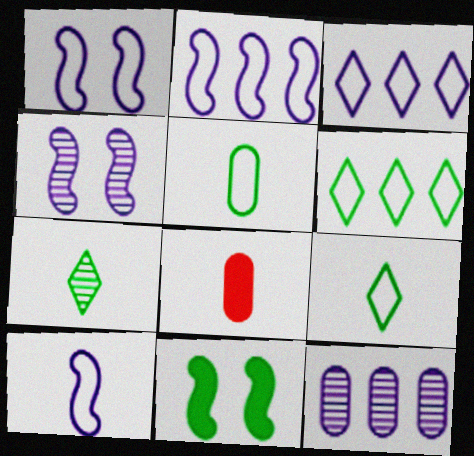[[1, 2, 10], 
[4, 6, 8], 
[7, 8, 10]]